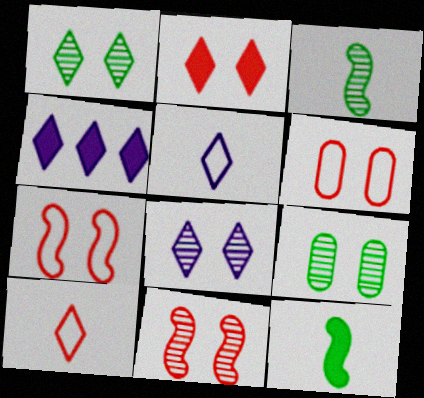[[1, 4, 10], 
[2, 6, 11], 
[3, 4, 6], 
[4, 5, 8], 
[8, 9, 11]]